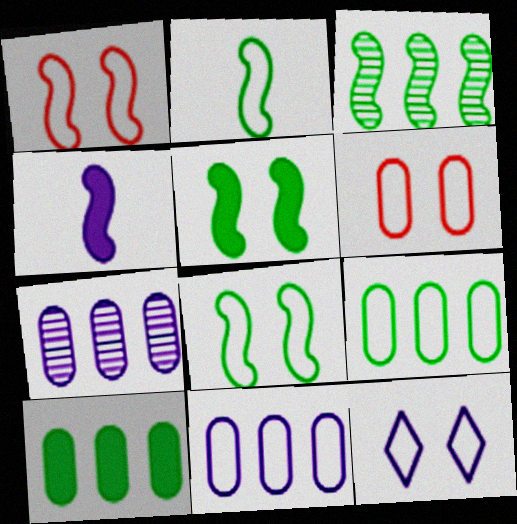[[1, 3, 4], 
[2, 3, 5], 
[4, 7, 12], 
[6, 8, 12]]